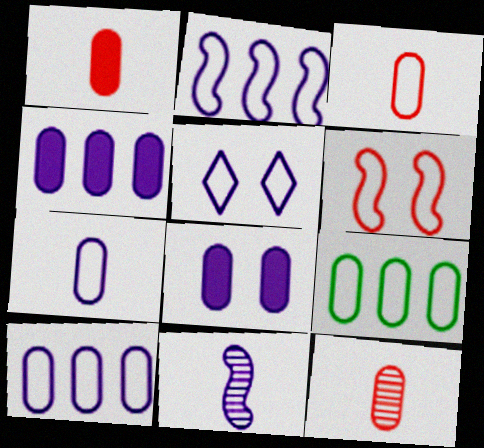[[1, 3, 12], 
[2, 5, 7], 
[4, 5, 11], 
[8, 9, 12]]